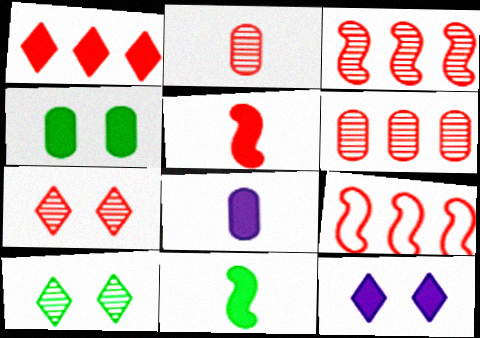[[1, 6, 9], 
[2, 3, 7], 
[8, 9, 10]]